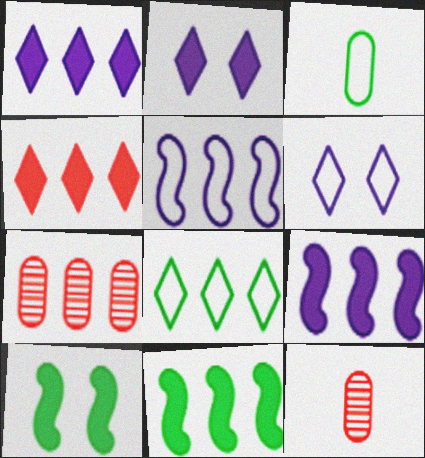[[6, 11, 12], 
[7, 8, 9]]